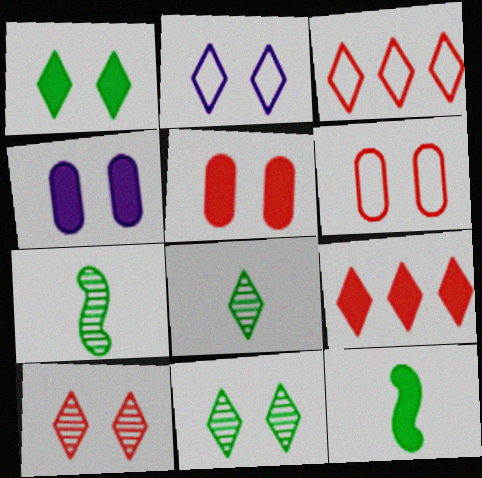[[1, 2, 10], 
[2, 8, 9], 
[3, 4, 7], 
[4, 9, 12]]